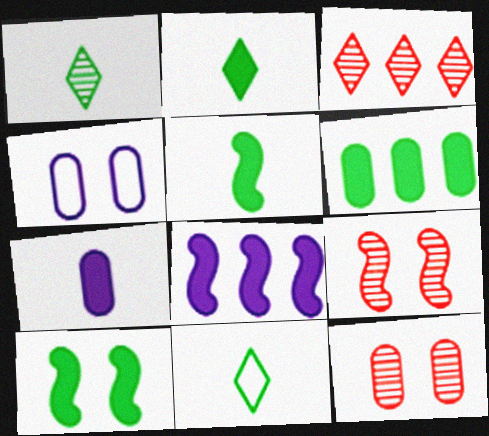[[1, 2, 11], 
[2, 6, 10], 
[3, 4, 5], 
[8, 11, 12]]